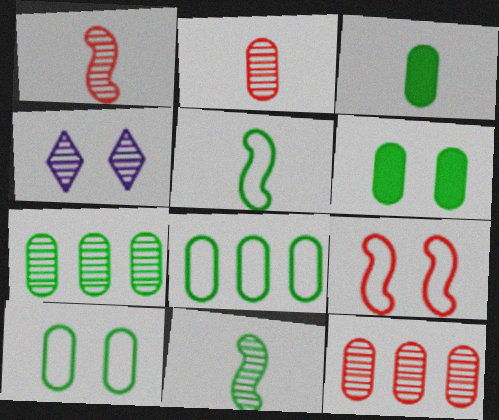[[1, 4, 7], 
[3, 7, 10], 
[4, 6, 9], 
[4, 11, 12]]